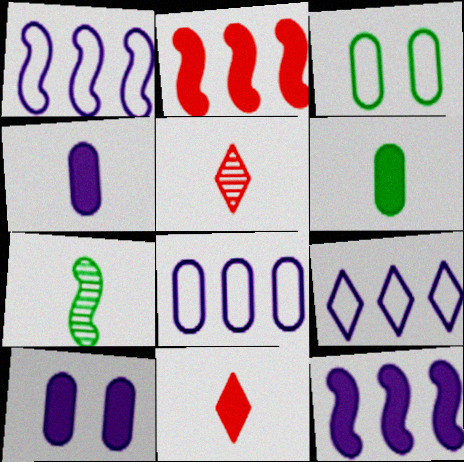[[1, 8, 9], 
[3, 5, 12]]